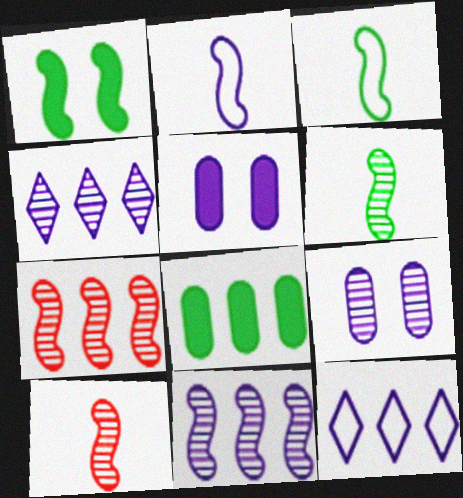[[1, 2, 7], 
[2, 4, 5], 
[7, 8, 12]]